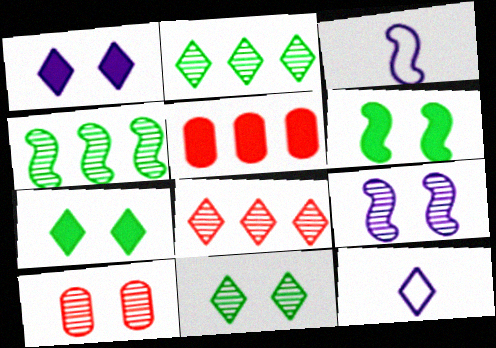[[3, 5, 11], 
[7, 8, 12], 
[9, 10, 11]]